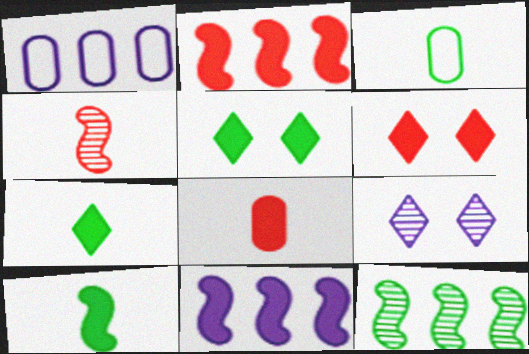[[1, 4, 5], 
[2, 3, 9], 
[2, 6, 8], 
[3, 5, 12], 
[5, 8, 11]]